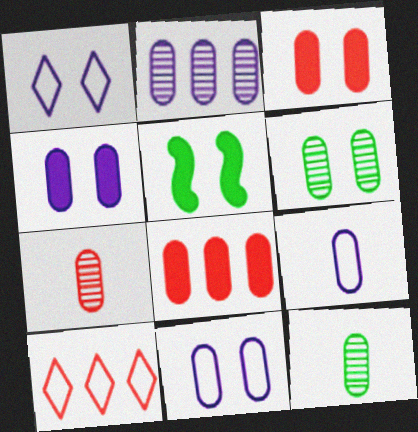[[2, 4, 9], 
[2, 6, 7], 
[3, 6, 11], 
[6, 8, 9], 
[8, 11, 12]]